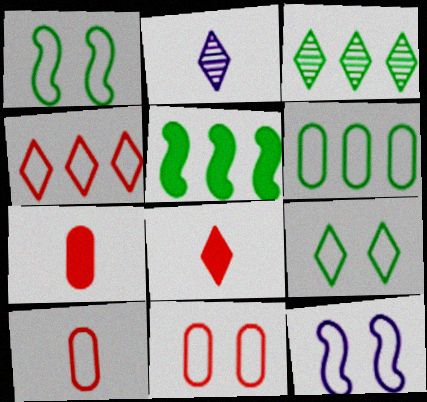[[2, 5, 11], 
[3, 5, 6], 
[3, 7, 12], 
[9, 11, 12]]